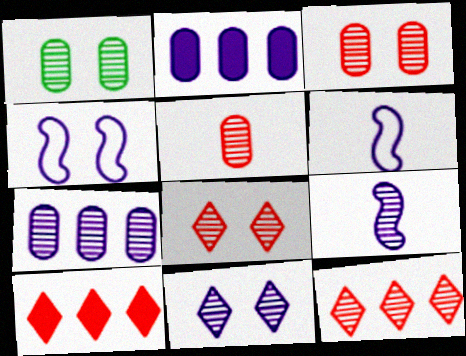[[1, 5, 7], 
[1, 6, 10], 
[1, 9, 12], 
[2, 6, 11], 
[7, 9, 11]]